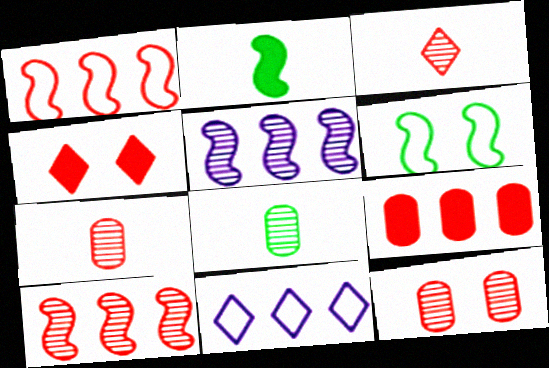[[1, 4, 7], 
[2, 11, 12], 
[3, 10, 12]]